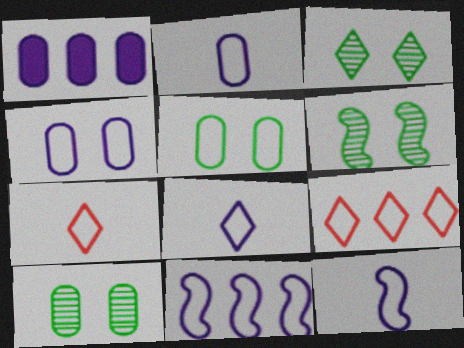[[1, 6, 7], 
[2, 8, 12], 
[3, 6, 10], 
[4, 8, 11], 
[5, 7, 11], 
[5, 9, 12]]